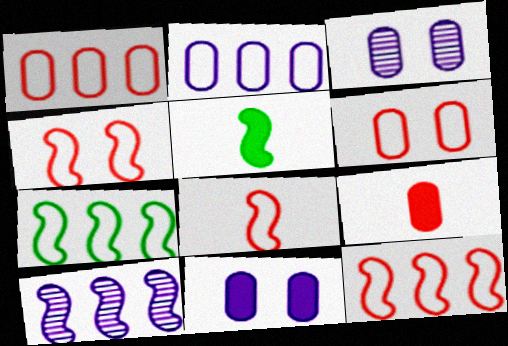[[4, 5, 10], 
[4, 8, 12]]